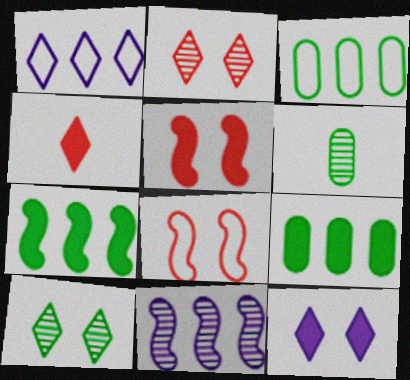[[1, 4, 10], 
[1, 5, 6], 
[2, 6, 11]]